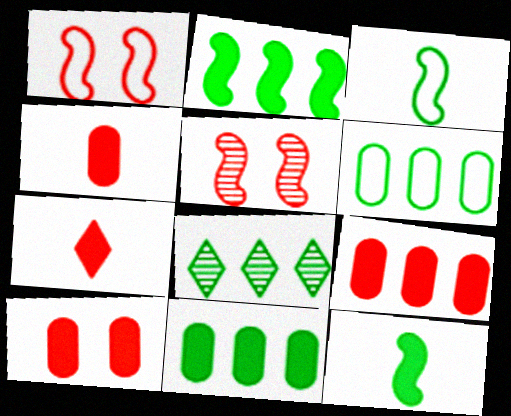[[2, 6, 8], 
[4, 9, 10]]